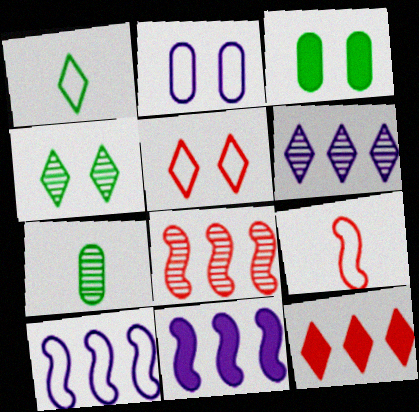[[3, 6, 9], 
[5, 7, 11]]